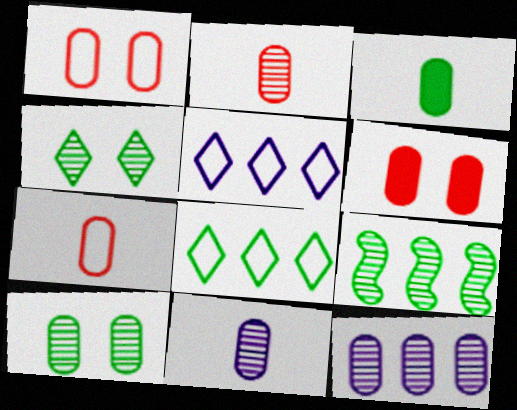[[1, 3, 12], 
[2, 10, 12], 
[3, 7, 11]]